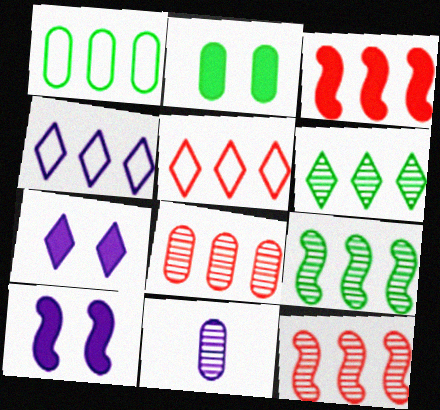[[3, 5, 8], 
[4, 10, 11]]